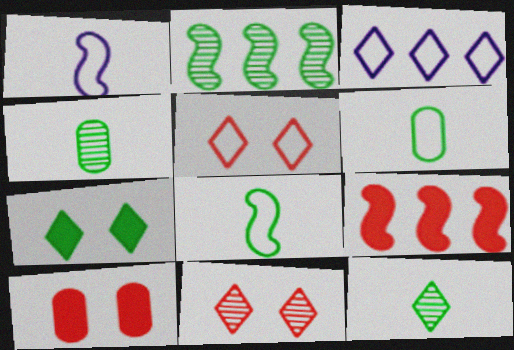[[2, 6, 7]]